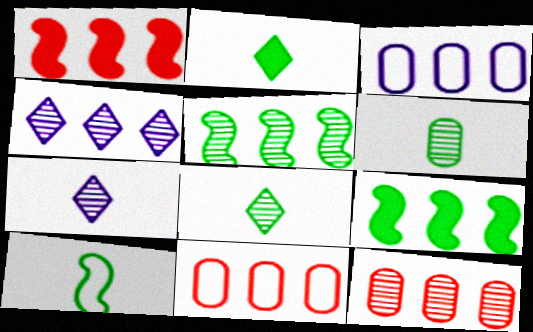[[2, 6, 10], 
[4, 5, 12], 
[4, 9, 11]]